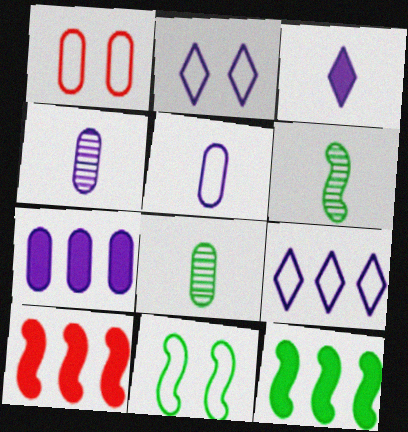[[1, 2, 11], 
[1, 7, 8], 
[2, 8, 10], 
[6, 11, 12]]